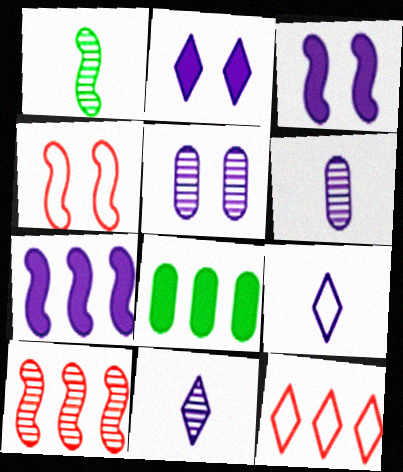[[1, 4, 7], 
[4, 8, 11], 
[5, 7, 9]]